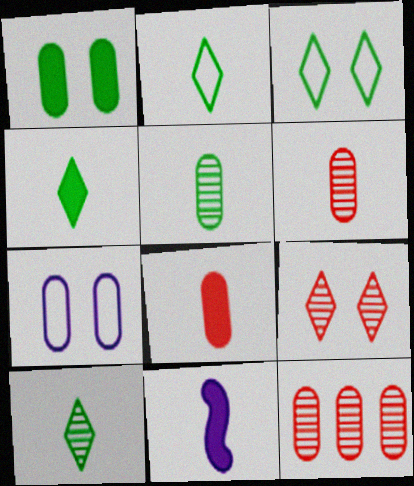[[2, 4, 10], 
[2, 6, 11], 
[3, 11, 12], 
[4, 8, 11]]